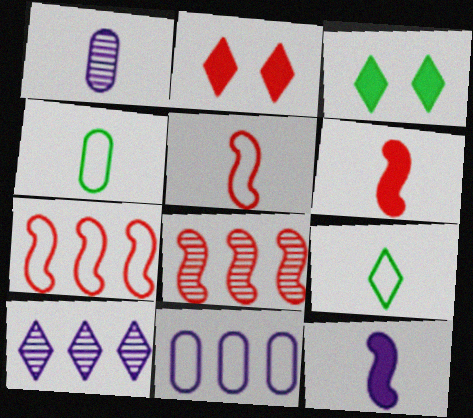[[1, 3, 7], 
[1, 6, 9], 
[2, 9, 10]]